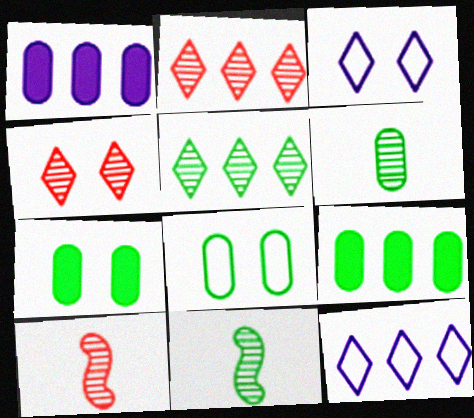[[3, 9, 10], 
[6, 8, 9], 
[7, 10, 12]]